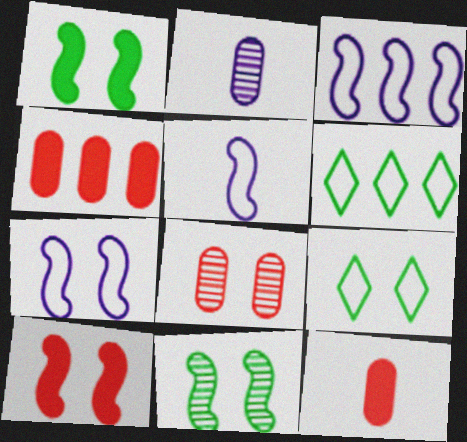[[2, 6, 10], 
[3, 5, 7], 
[7, 10, 11]]